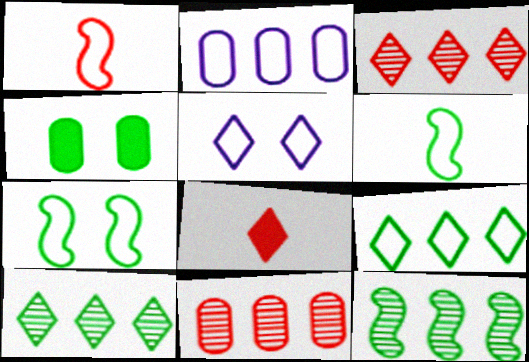[[4, 6, 10], 
[5, 8, 10]]